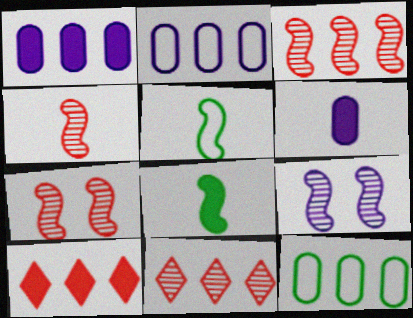[[3, 4, 7]]